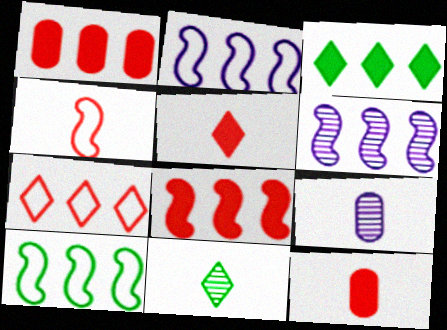[[6, 8, 10]]